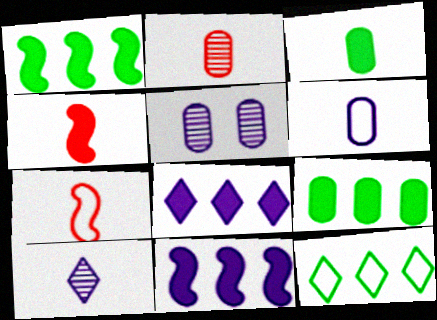[[2, 3, 6], 
[3, 7, 10], 
[4, 5, 12]]